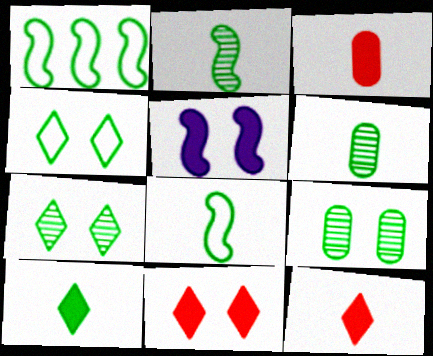[[1, 9, 10], 
[6, 8, 10]]